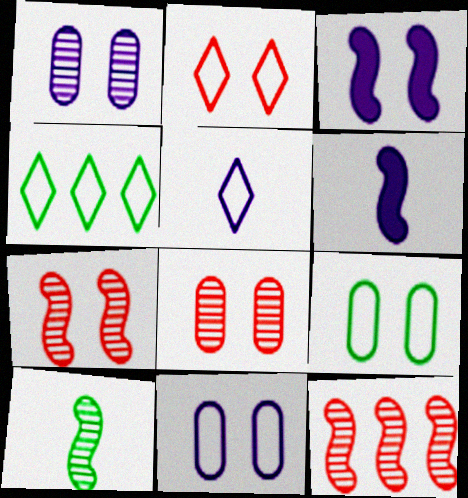[[2, 4, 5], 
[4, 6, 8]]